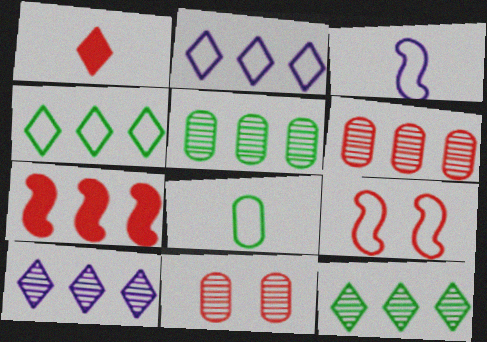[[1, 6, 9], 
[2, 5, 7], 
[2, 8, 9]]